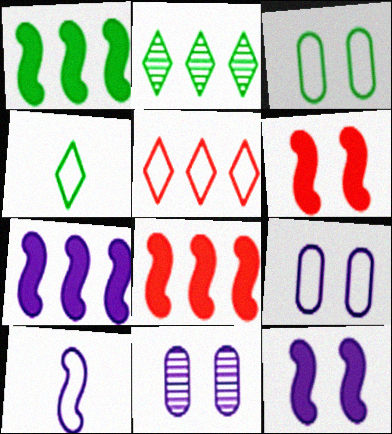[[1, 7, 8], 
[3, 5, 10], 
[4, 8, 11]]